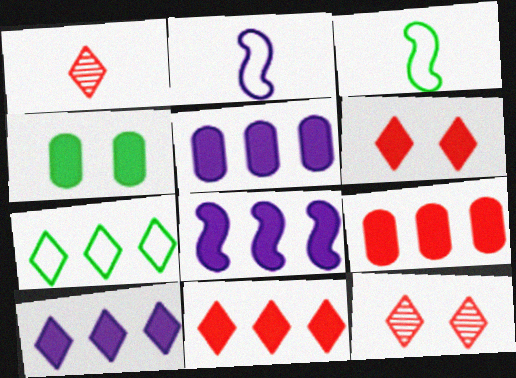[[3, 5, 12], 
[5, 8, 10]]